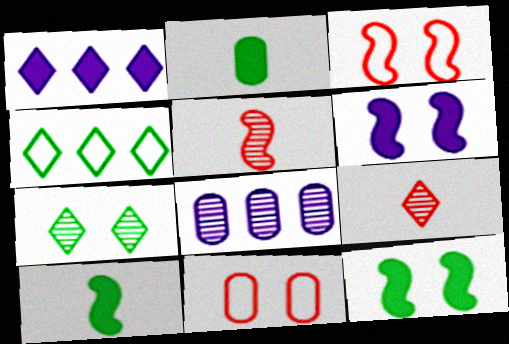[[2, 8, 11], 
[5, 7, 8], 
[6, 7, 11]]